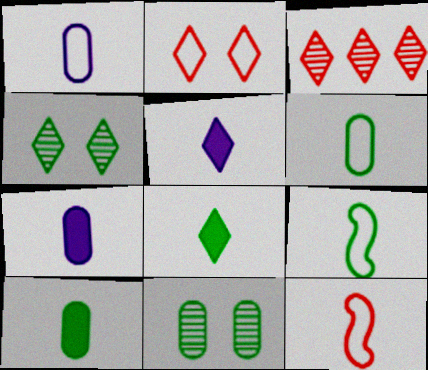[]